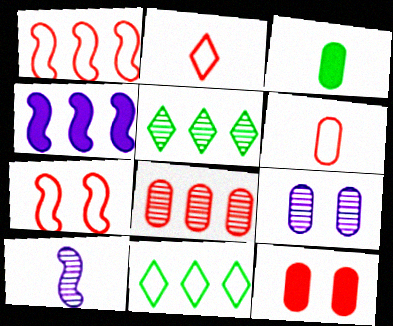[[2, 3, 10], 
[4, 8, 11], 
[6, 8, 12], 
[10, 11, 12]]